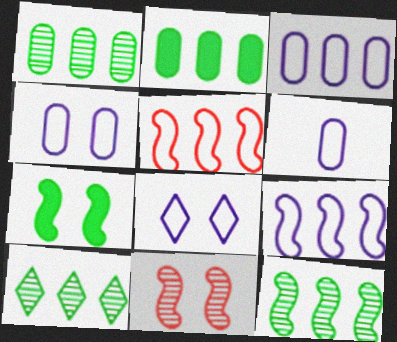[[1, 10, 12], 
[3, 4, 6], 
[6, 8, 9]]